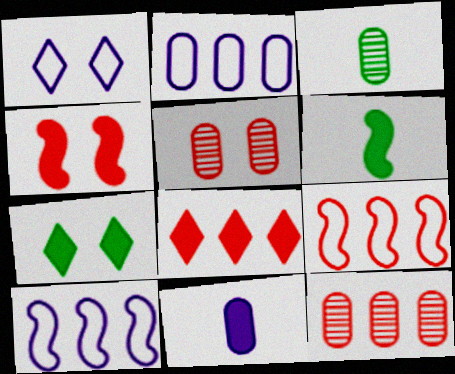[[1, 6, 12], 
[8, 9, 12]]